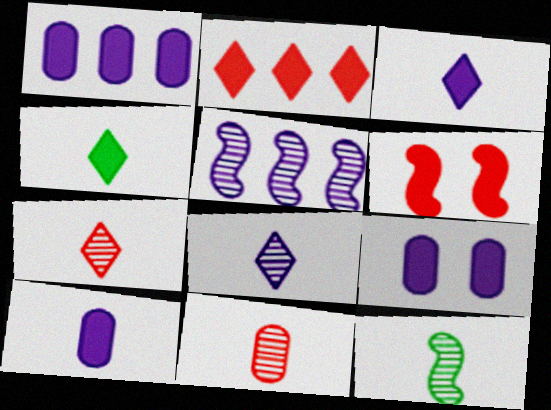[[1, 4, 6], 
[1, 9, 10], 
[8, 11, 12]]